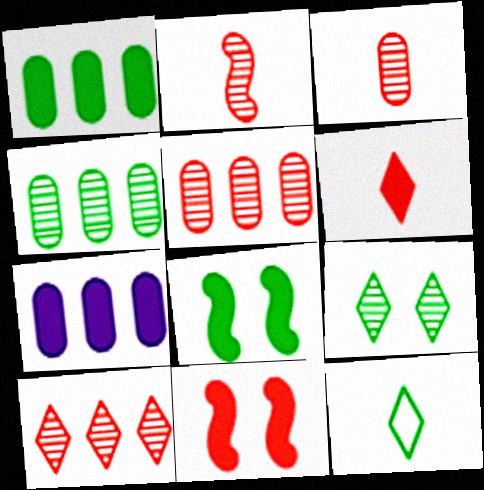[[4, 8, 12], 
[6, 7, 8]]